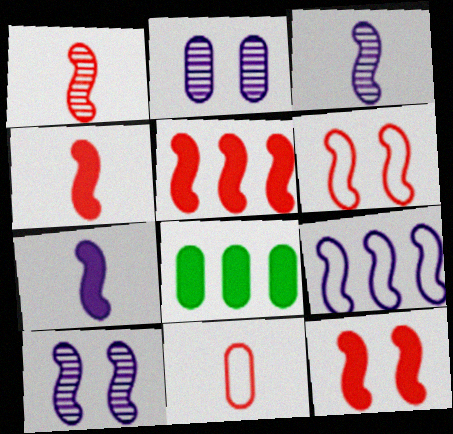[[1, 5, 6], 
[2, 8, 11], 
[4, 5, 12], 
[7, 9, 10]]